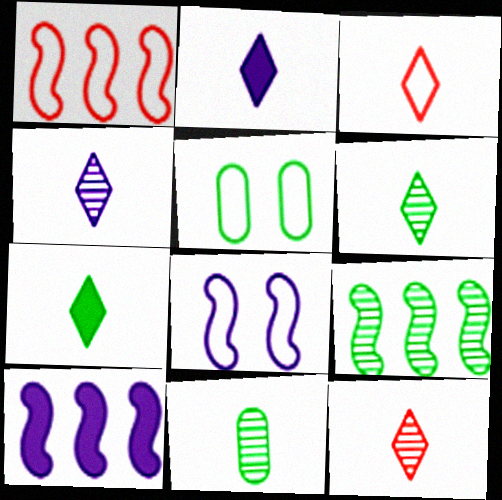[[1, 9, 10], 
[2, 3, 6], 
[3, 4, 7], 
[4, 6, 12], 
[5, 7, 9], 
[5, 10, 12]]